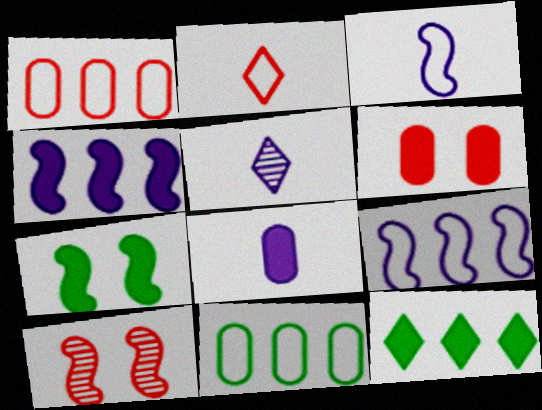[[1, 5, 7], 
[3, 5, 8]]